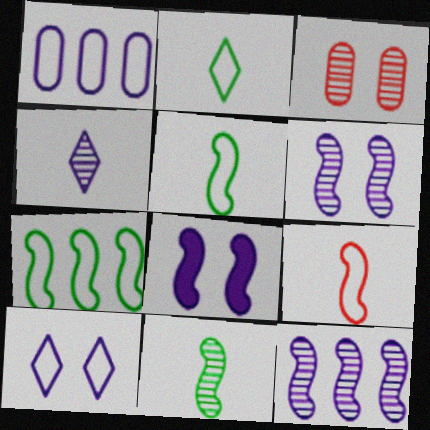[[1, 4, 8]]